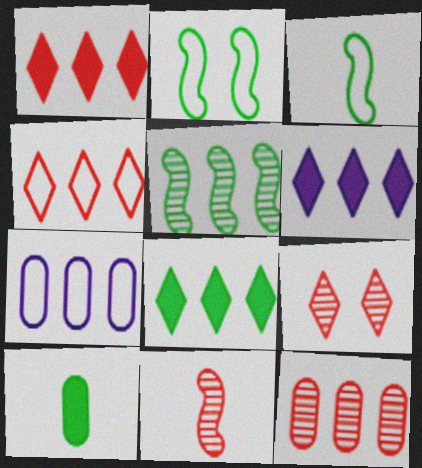[[1, 5, 7], 
[1, 6, 8], 
[9, 11, 12]]